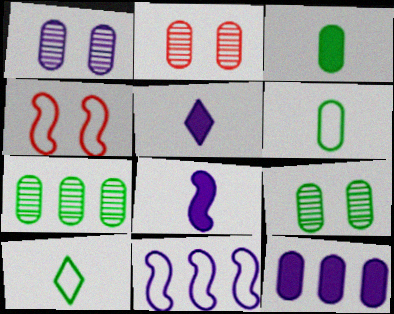[[1, 2, 9], 
[1, 5, 11], 
[2, 6, 12], 
[4, 5, 7]]